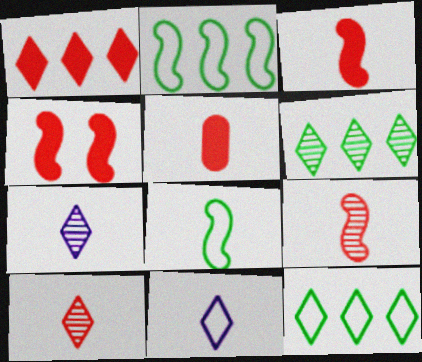[[1, 4, 5], 
[5, 7, 8]]